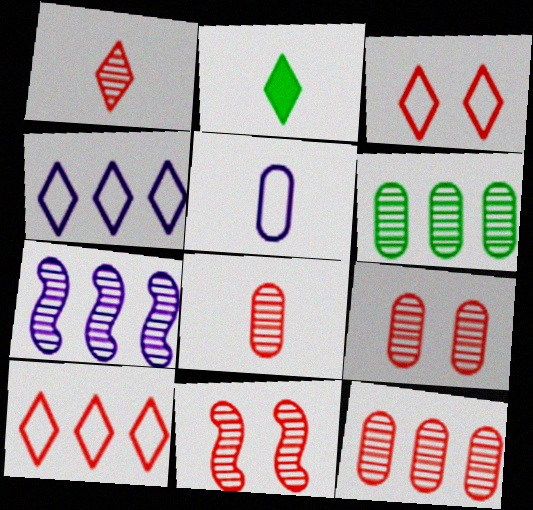[[1, 11, 12], 
[8, 9, 12]]